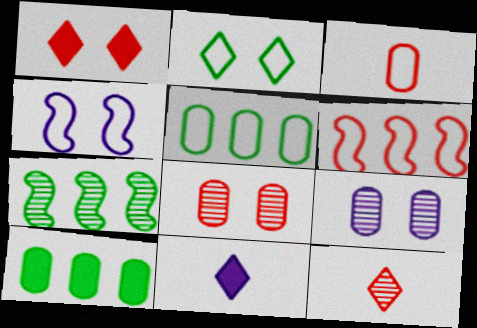[[3, 9, 10], 
[4, 10, 12], 
[7, 9, 12]]